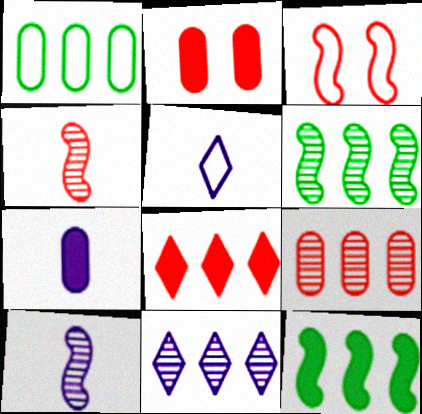[[1, 3, 5], 
[2, 5, 6], 
[3, 10, 12], 
[5, 7, 10], 
[6, 9, 11]]